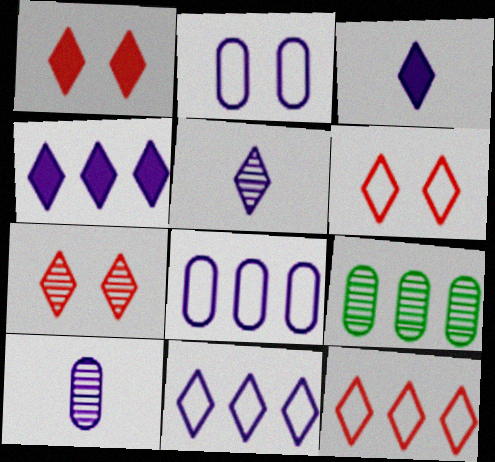[[1, 6, 7]]